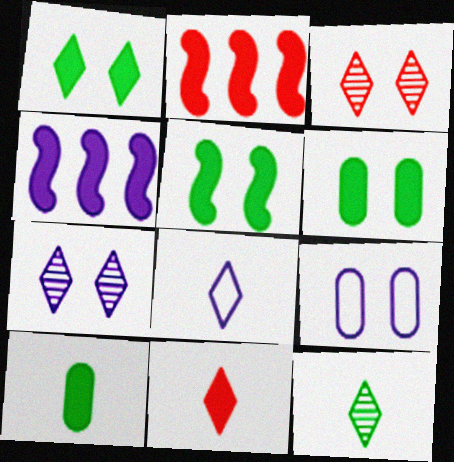[[1, 5, 6], 
[2, 9, 12], 
[3, 5, 9], 
[4, 6, 11], 
[8, 11, 12]]